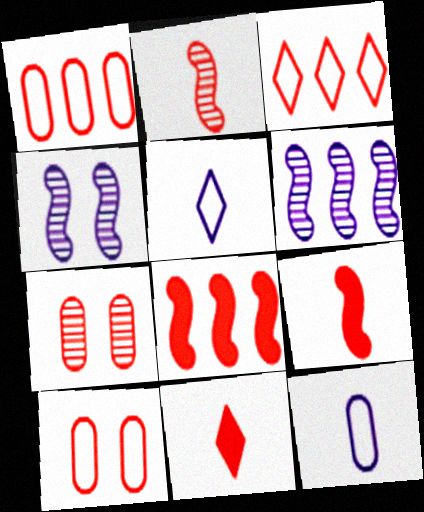[[3, 7, 9]]